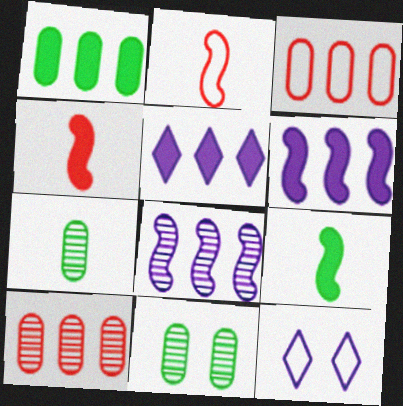[[2, 5, 11], 
[9, 10, 12]]